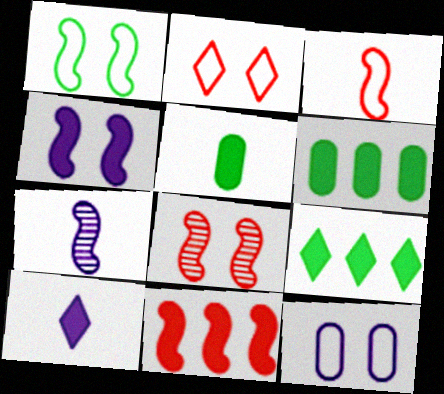[[1, 2, 12], 
[1, 4, 8], 
[1, 7, 11], 
[2, 6, 7], 
[3, 8, 11]]